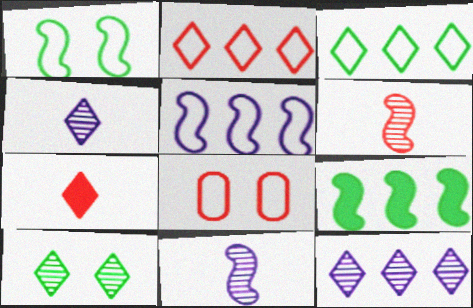[[4, 8, 9]]